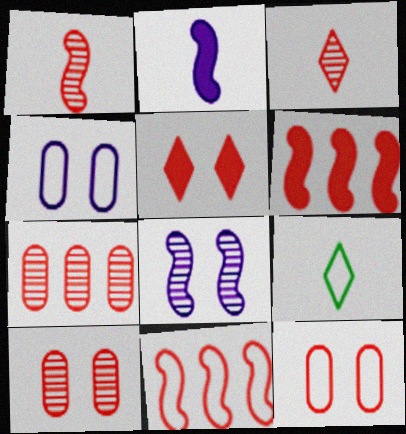[[3, 6, 12], 
[4, 9, 11]]